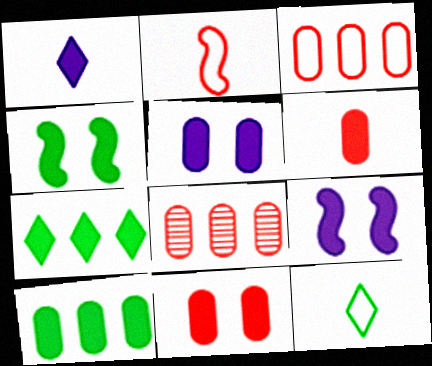[[5, 6, 10], 
[6, 7, 9], 
[8, 9, 12]]